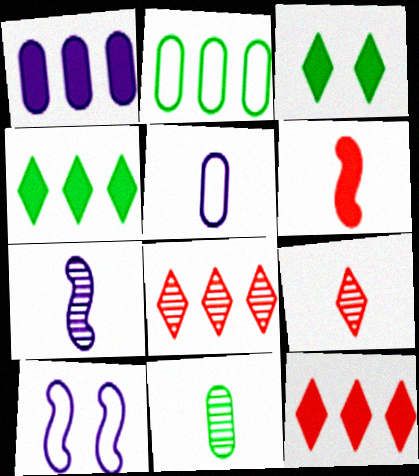[[1, 3, 6], 
[7, 9, 11], 
[10, 11, 12]]